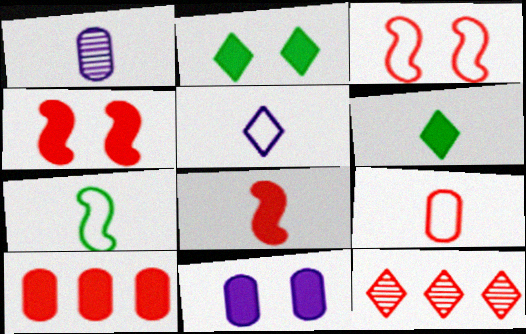[[2, 4, 11], 
[2, 5, 12], 
[4, 9, 12], 
[5, 7, 9], 
[7, 11, 12]]